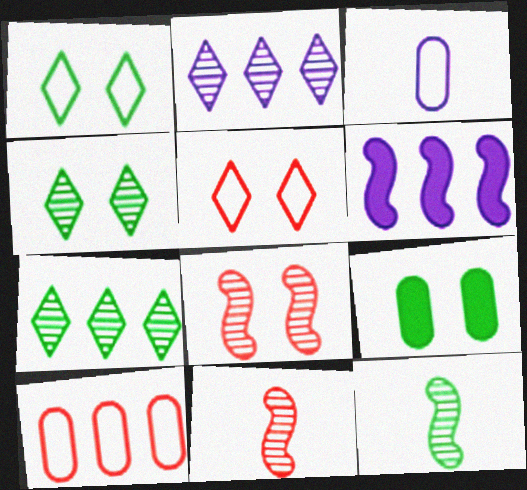[[6, 7, 10]]